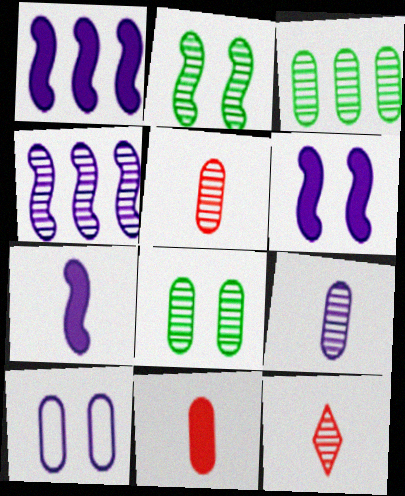[[1, 6, 7], 
[3, 10, 11], 
[4, 8, 12]]